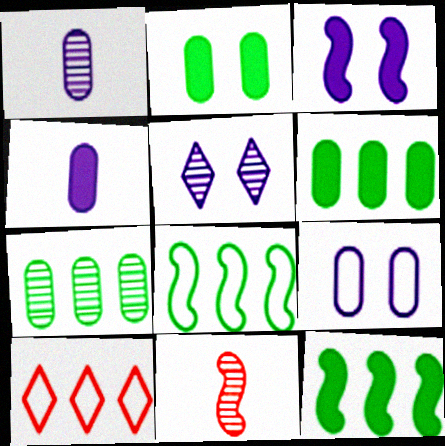[[3, 5, 9], 
[3, 8, 11], 
[5, 7, 11]]